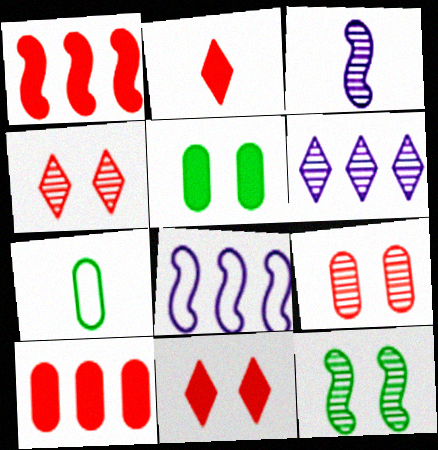[[2, 3, 7]]